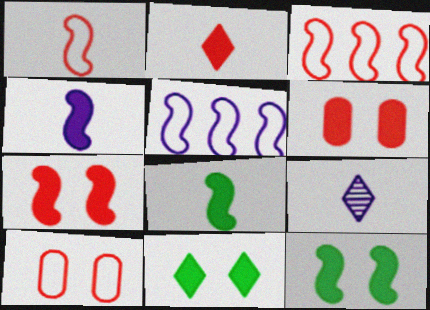[]